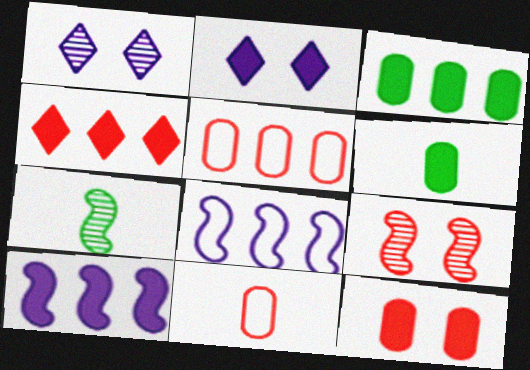[[2, 5, 7], 
[3, 4, 10], 
[4, 9, 11]]